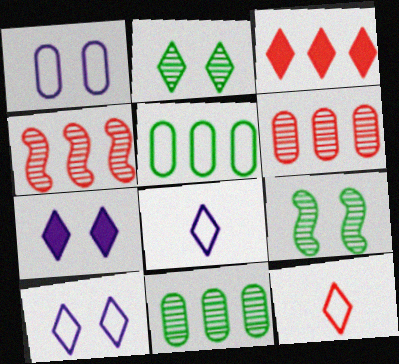[[2, 3, 8]]